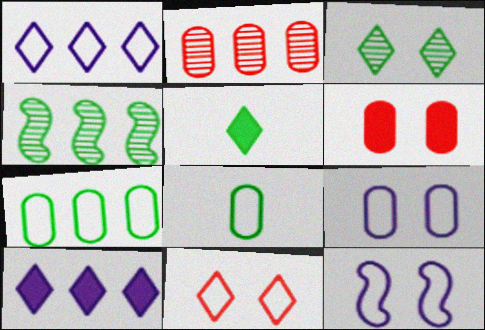[[2, 5, 12], 
[3, 6, 12]]